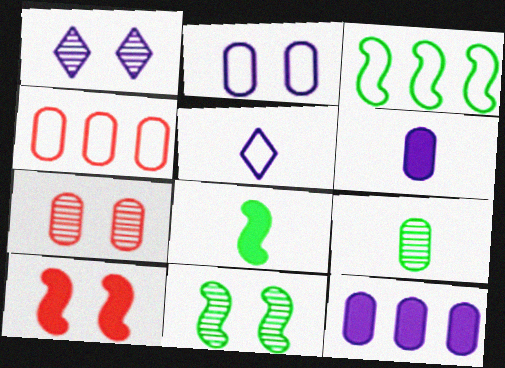[[1, 4, 8], 
[1, 7, 11], 
[3, 8, 11]]